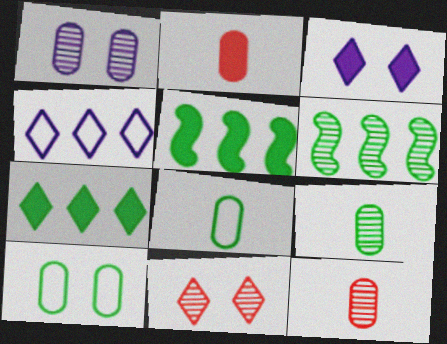[[2, 3, 5]]